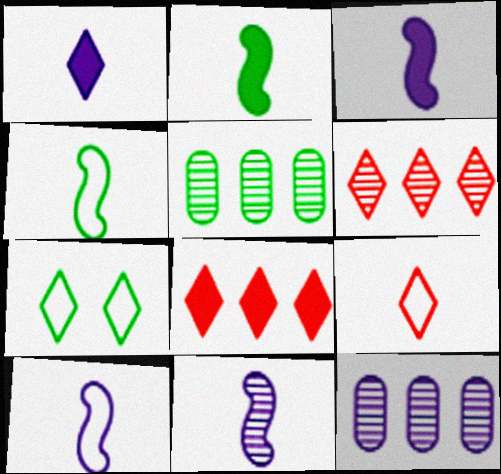[[1, 6, 7], 
[2, 5, 7], 
[3, 10, 11]]